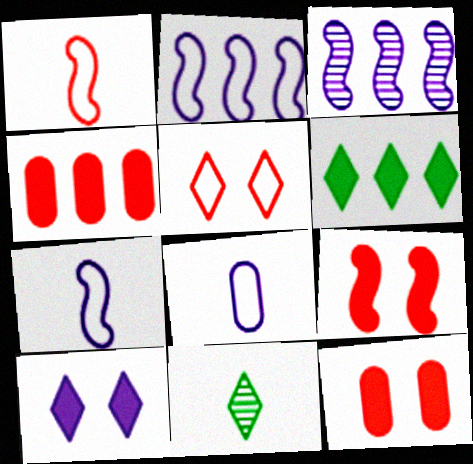[[2, 11, 12], 
[3, 8, 10]]